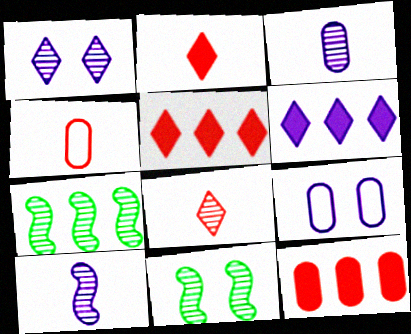[[2, 7, 9], 
[4, 6, 11], 
[6, 9, 10]]